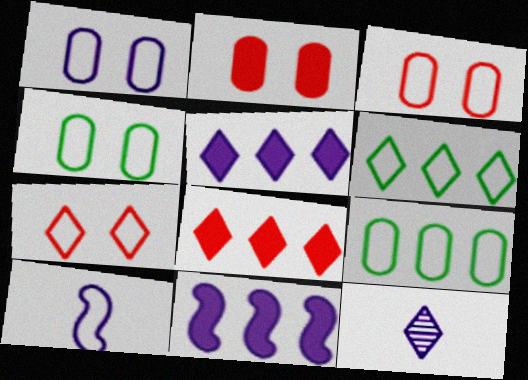[[1, 3, 4], 
[1, 11, 12], 
[3, 6, 10], 
[7, 9, 10]]